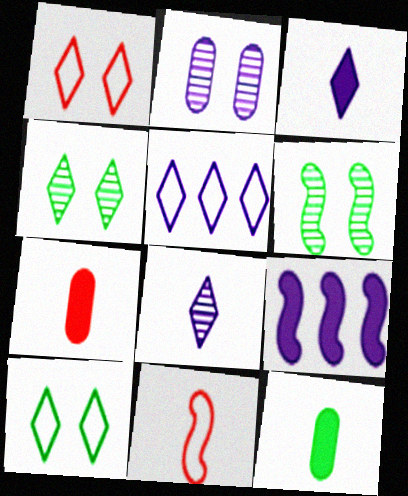[[5, 6, 7], 
[6, 9, 11], 
[8, 11, 12]]